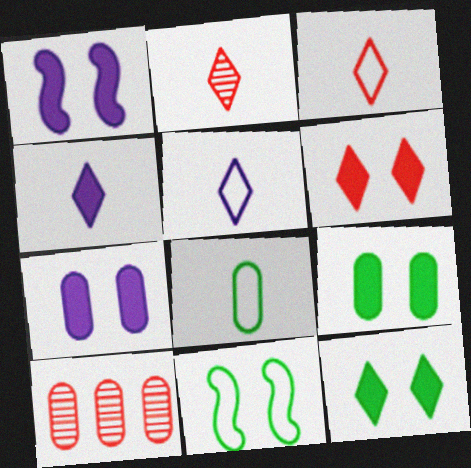[[1, 6, 9], 
[4, 10, 11], 
[7, 8, 10]]